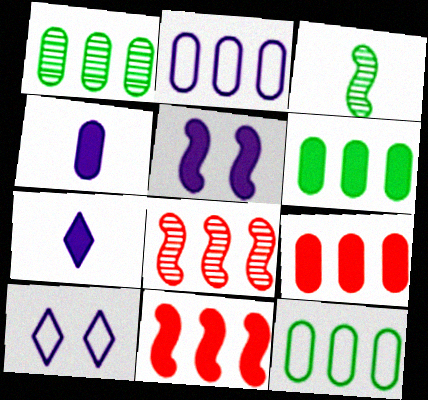[[1, 2, 9], 
[1, 6, 12], 
[3, 9, 10]]